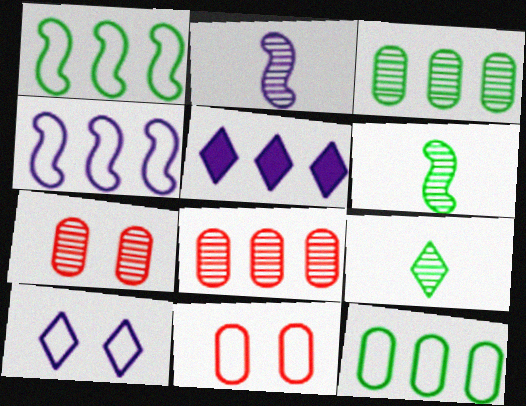[[1, 5, 8], 
[5, 6, 11]]